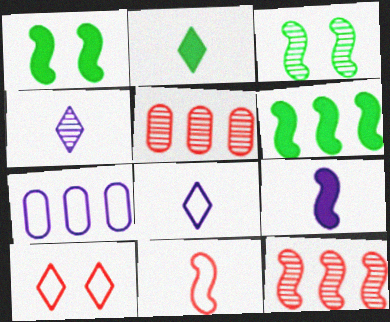[[1, 5, 8], 
[3, 4, 5]]